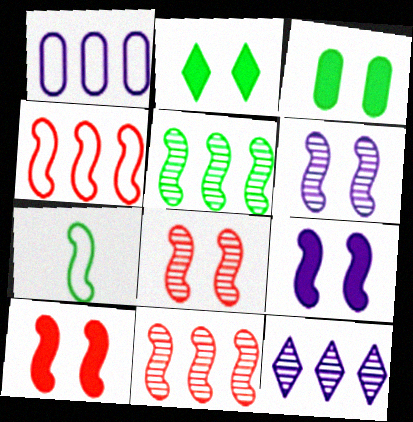[[7, 9, 11]]